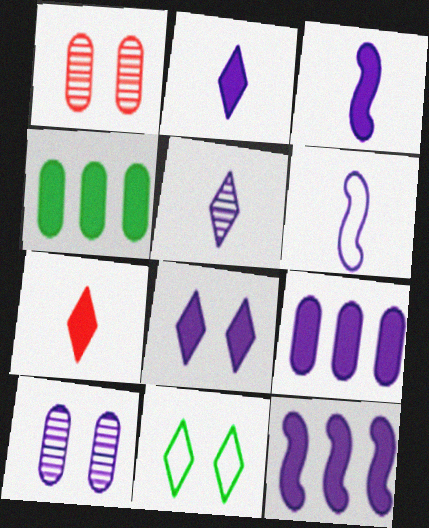[[3, 8, 9]]